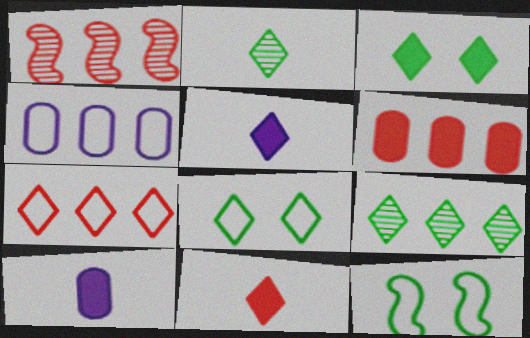[[1, 6, 7], 
[1, 8, 10]]